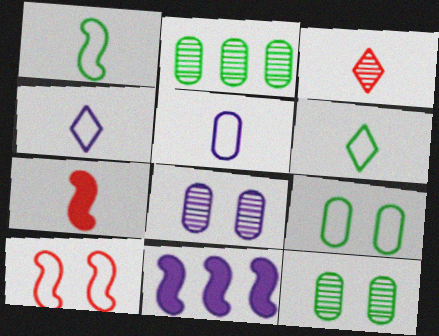[[3, 9, 11], 
[4, 8, 11]]